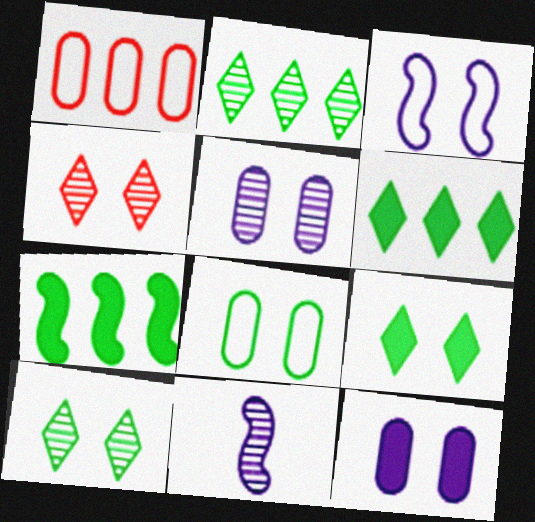[[1, 9, 11]]